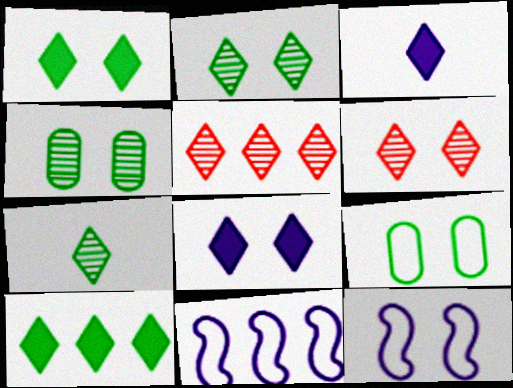[]